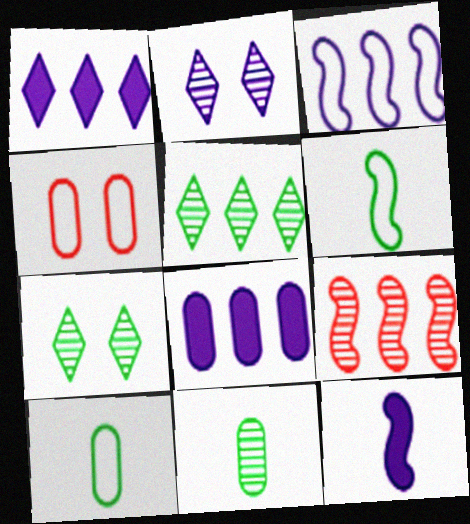[[2, 9, 11], 
[4, 5, 12], 
[4, 8, 11]]